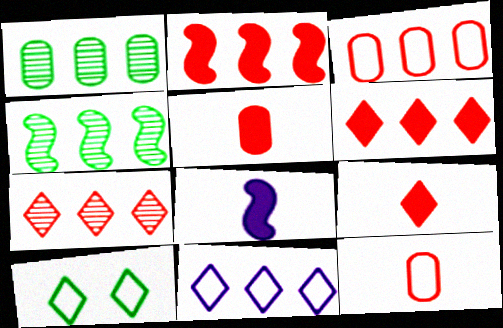[[1, 2, 11], 
[2, 3, 7]]